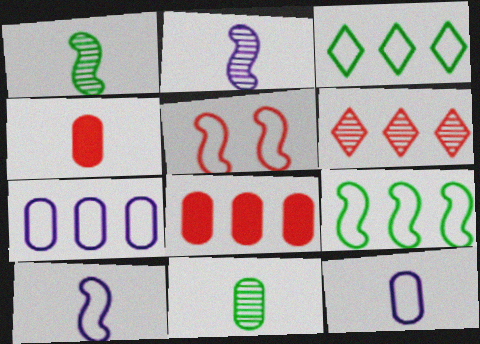[[3, 5, 12], 
[4, 5, 6], 
[4, 11, 12], 
[5, 9, 10]]